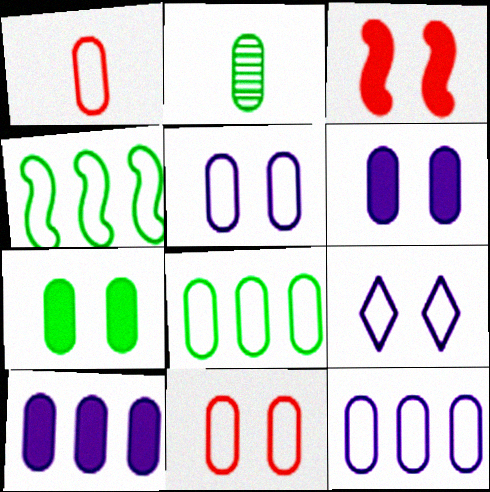[[1, 4, 9], 
[1, 5, 8], 
[2, 7, 8], 
[2, 10, 11]]